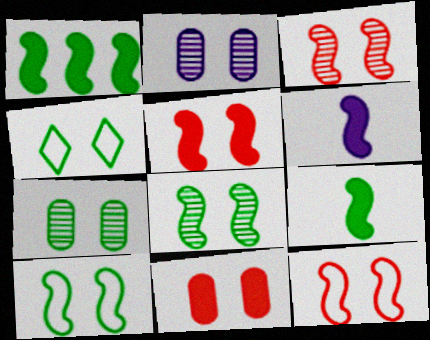[[1, 5, 6], 
[2, 4, 5], 
[3, 5, 12]]